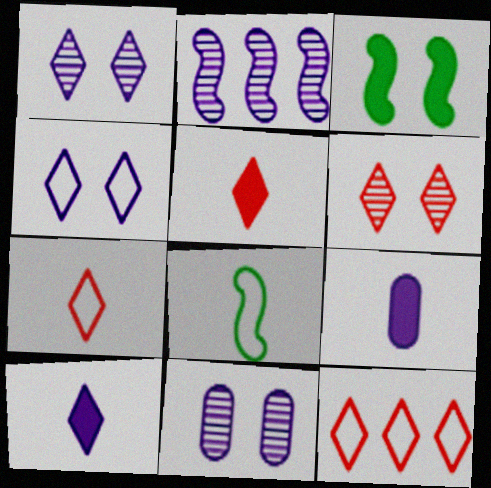[[2, 4, 9], 
[5, 6, 12]]